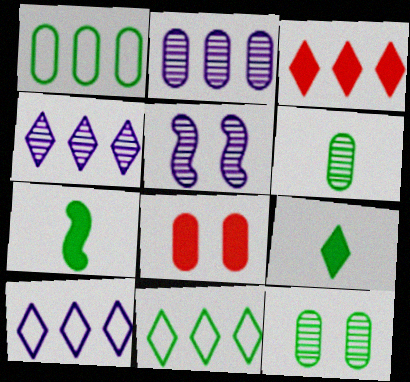[[3, 4, 11], 
[7, 11, 12]]